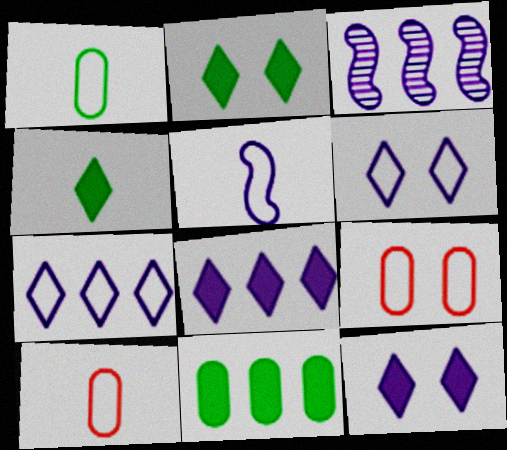[[2, 3, 10], 
[3, 4, 9]]